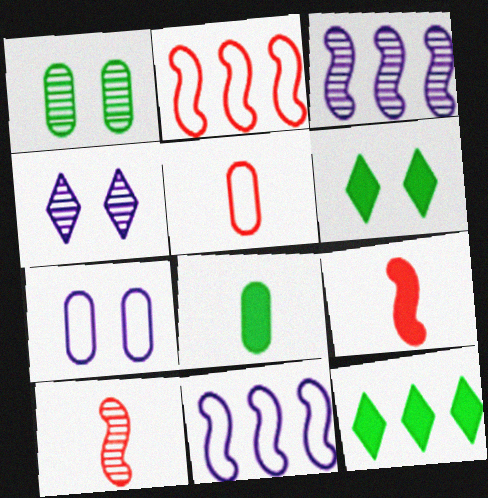[[2, 4, 8], 
[3, 5, 6], 
[7, 10, 12]]